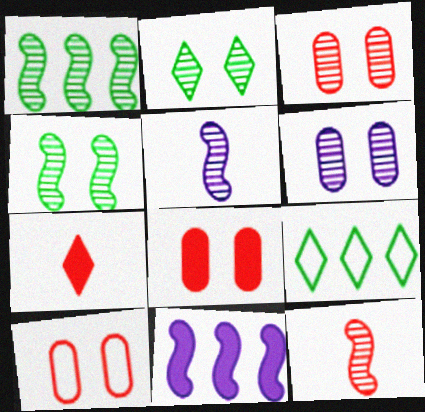[[3, 8, 10], 
[5, 8, 9]]